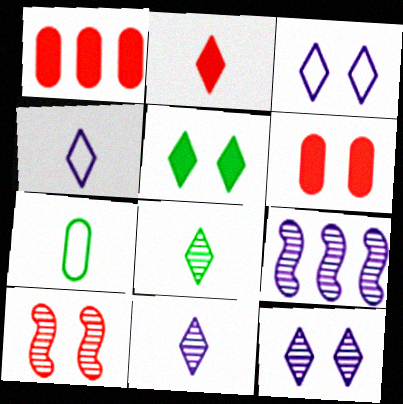[[2, 4, 8]]